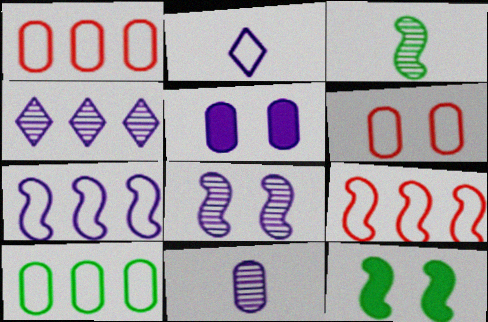[[4, 8, 11]]